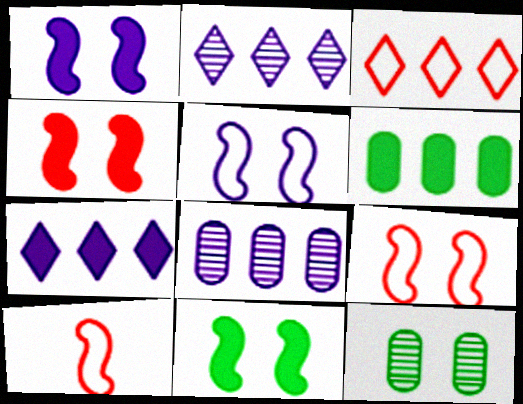[[1, 4, 11], 
[7, 10, 12]]